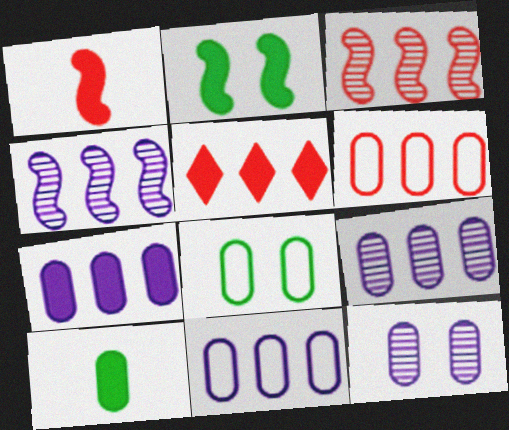[[3, 5, 6], 
[6, 10, 12], 
[7, 9, 11]]